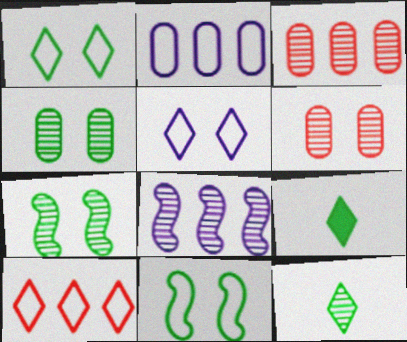[[6, 8, 12]]